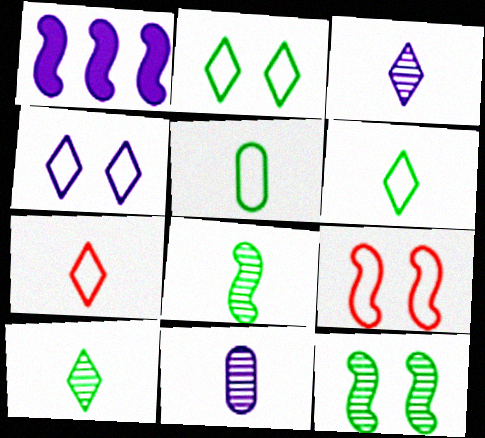[[1, 4, 11], 
[1, 8, 9]]